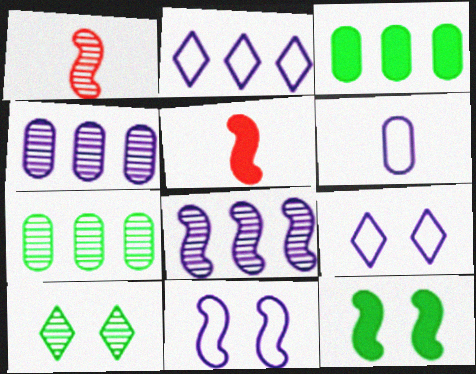[[1, 3, 9], 
[1, 4, 10], 
[2, 6, 11], 
[5, 7, 9]]